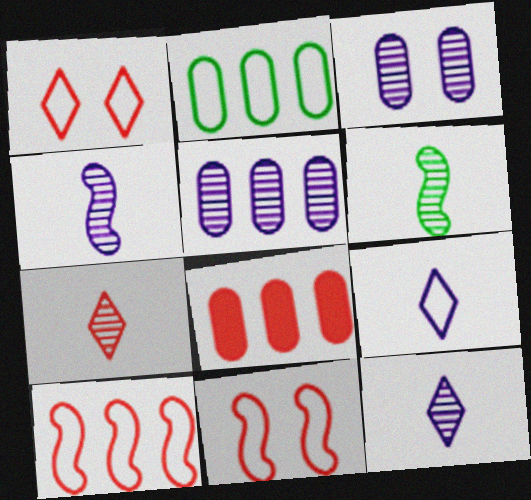[[2, 5, 8], 
[2, 9, 11], 
[7, 8, 11]]